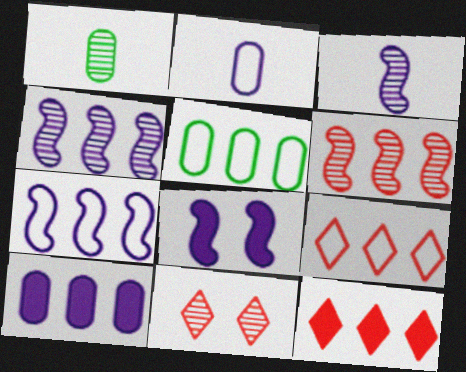[[1, 4, 11], 
[1, 8, 9], 
[3, 7, 8], 
[4, 5, 12], 
[5, 7, 9]]